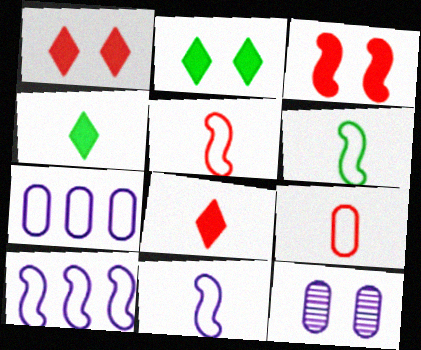[[5, 6, 11]]